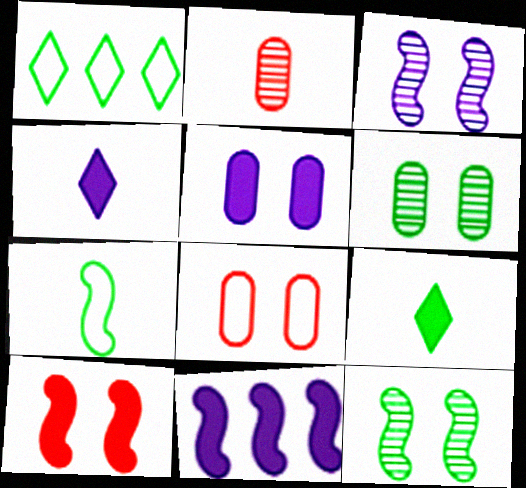[[2, 4, 7], 
[4, 5, 11], 
[5, 6, 8]]